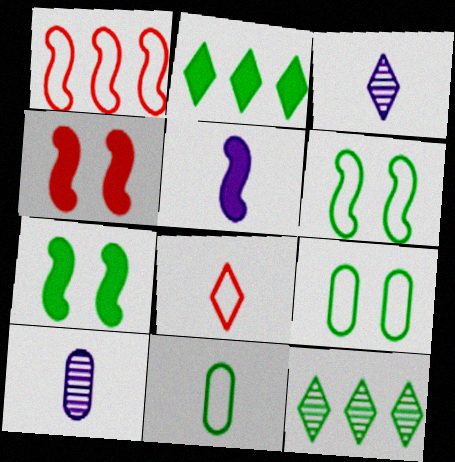[[7, 11, 12]]